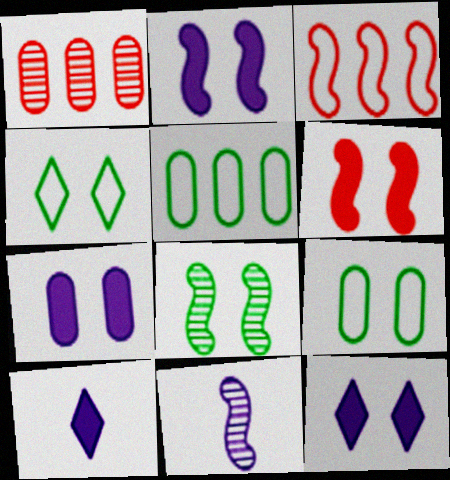[[2, 7, 12]]